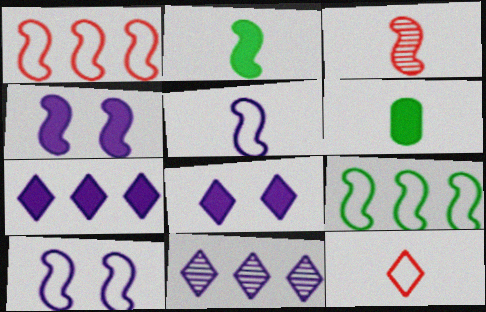[[2, 3, 5], 
[3, 4, 9]]